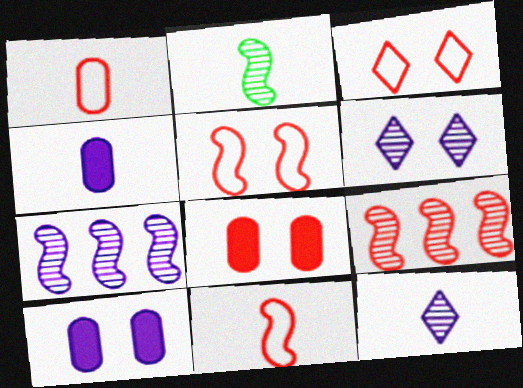[]